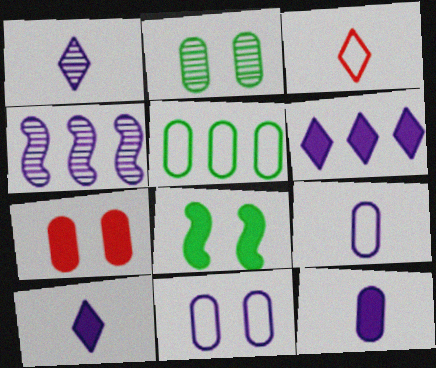[[2, 7, 11], 
[4, 10, 11]]